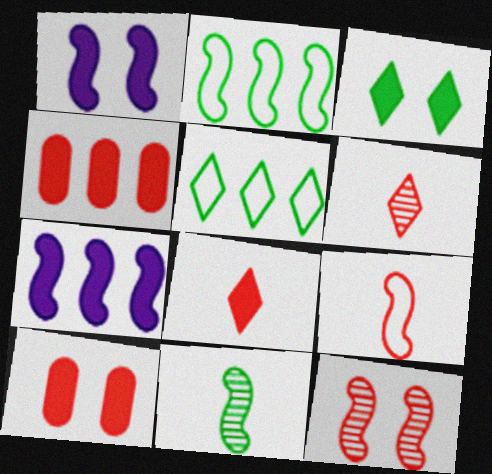[[1, 3, 10]]